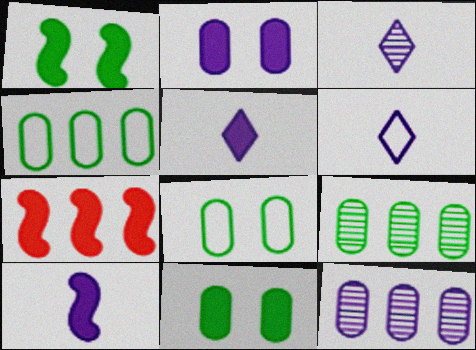[[1, 7, 10], 
[3, 5, 6], 
[3, 7, 8], 
[5, 7, 11]]